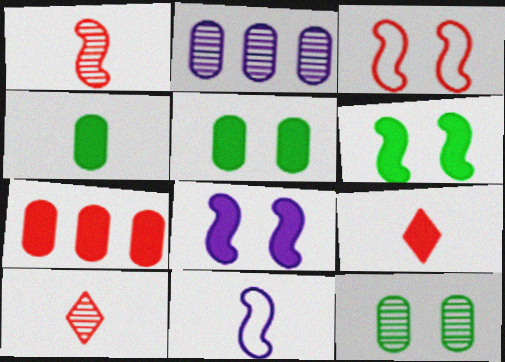[[3, 7, 10], 
[4, 10, 11]]